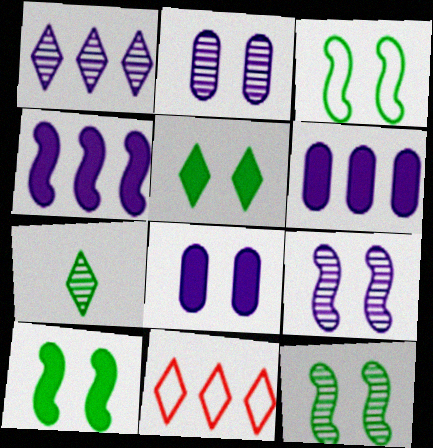[[3, 10, 12]]